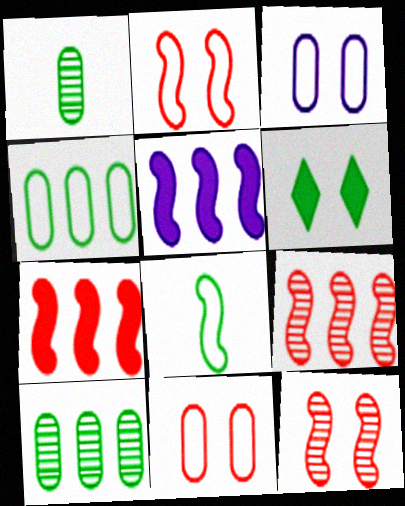[[3, 6, 12], 
[5, 8, 12], 
[6, 8, 10]]